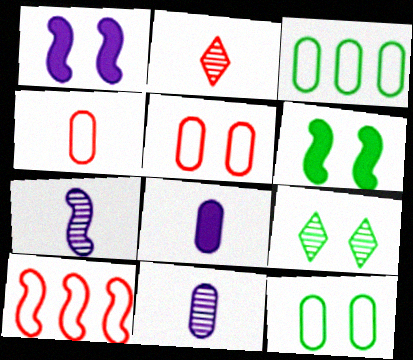[[1, 2, 3], 
[1, 5, 9], 
[6, 7, 10], 
[6, 9, 12], 
[8, 9, 10]]